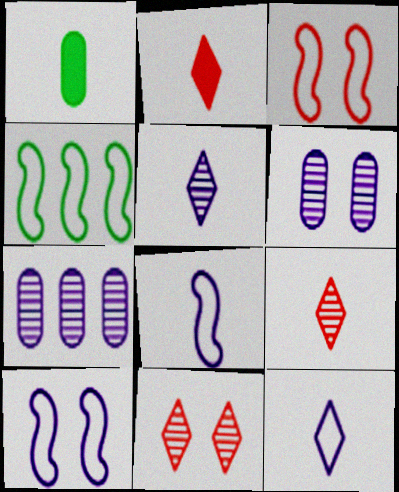[[1, 8, 9], 
[2, 4, 6], 
[3, 4, 8]]